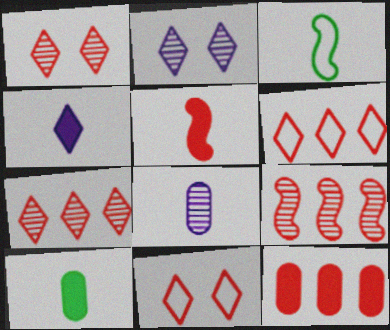[[2, 3, 12], 
[4, 5, 10], 
[6, 9, 12]]